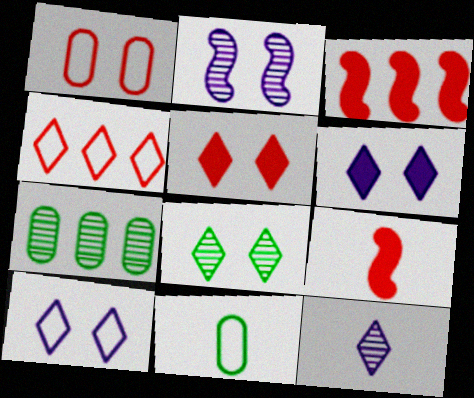[[5, 8, 10], 
[7, 9, 10], 
[9, 11, 12]]